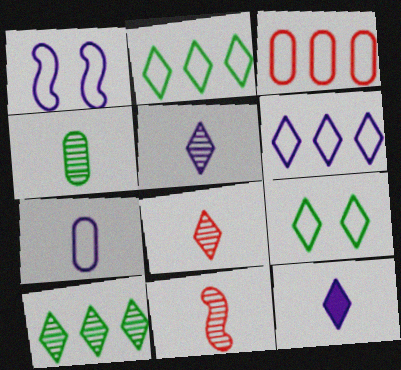[[1, 6, 7], 
[4, 5, 11]]